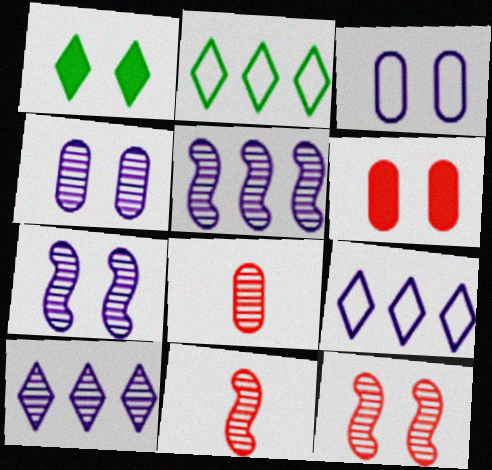[[1, 3, 12]]